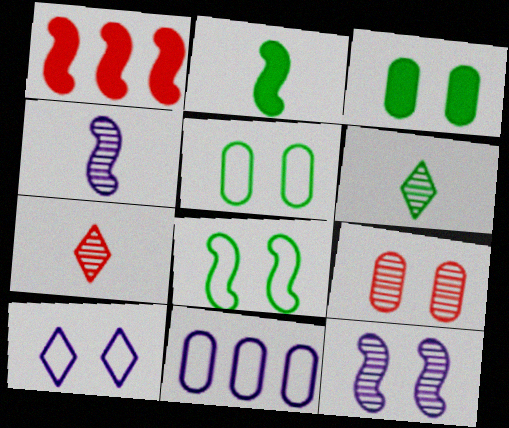[[1, 4, 8]]